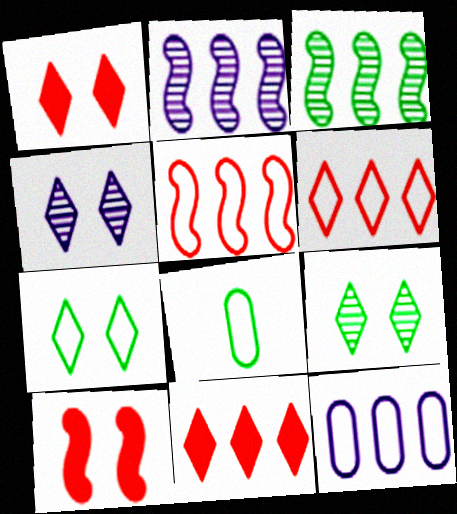[[1, 2, 8], 
[1, 4, 7], 
[3, 11, 12]]